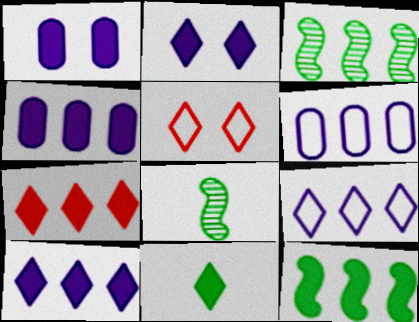[[2, 7, 11], 
[3, 6, 7], 
[4, 5, 8], 
[4, 7, 12]]